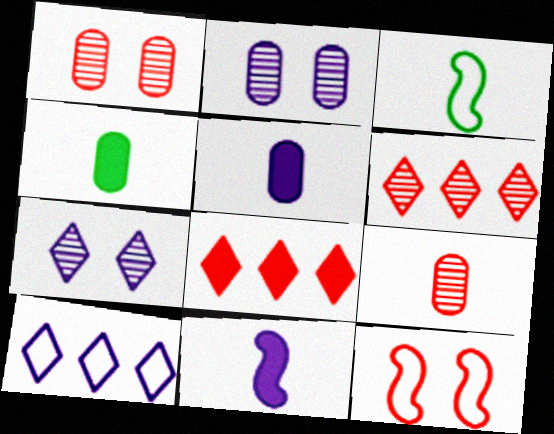[[2, 3, 8], 
[2, 10, 11], 
[8, 9, 12]]